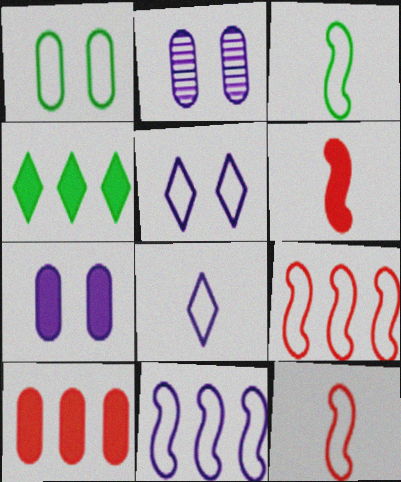[[1, 8, 9], 
[2, 4, 12], 
[4, 6, 7]]